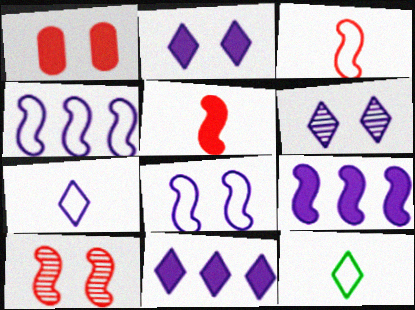[[6, 7, 11]]